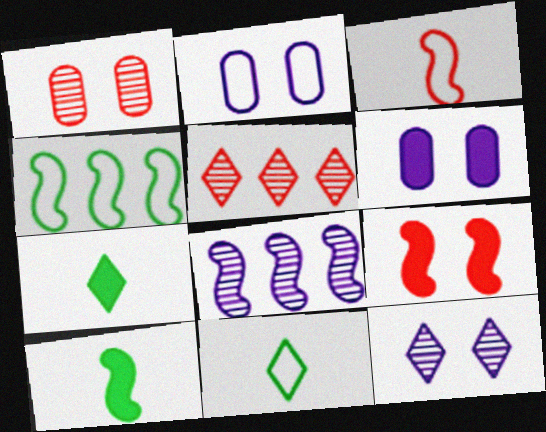[[2, 5, 10]]